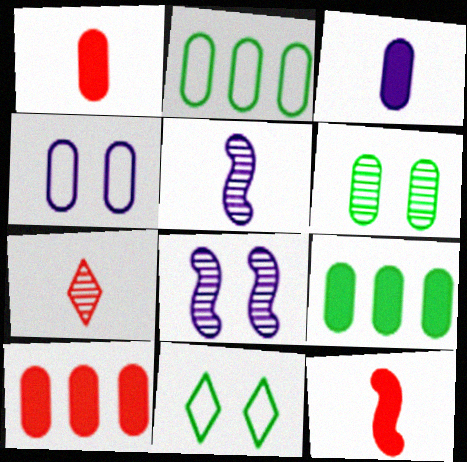[[5, 10, 11]]